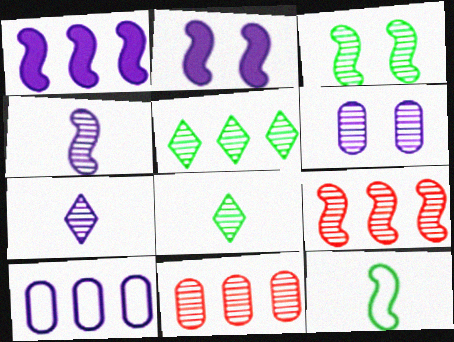[[2, 7, 10], 
[2, 9, 12], 
[3, 4, 9], 
[3, 7, 11], 
[6, 8, 9]]